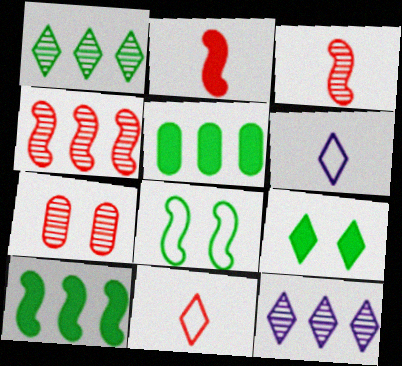[[6, 7, 10], 
[9, 11, 12]]